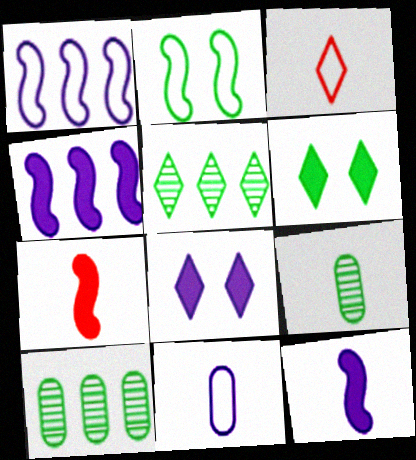[[3, 5, 8], 
[3, 9, 12]]